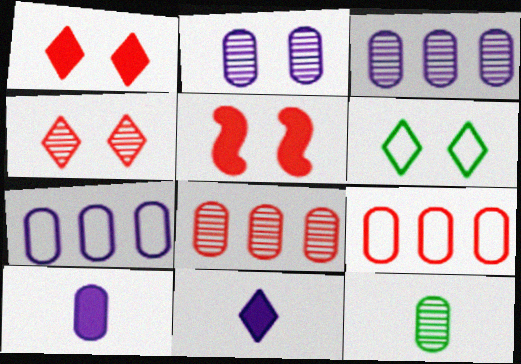[[2, 5, 6], 
[2, 7, 10], 
[2, 8, 12]]